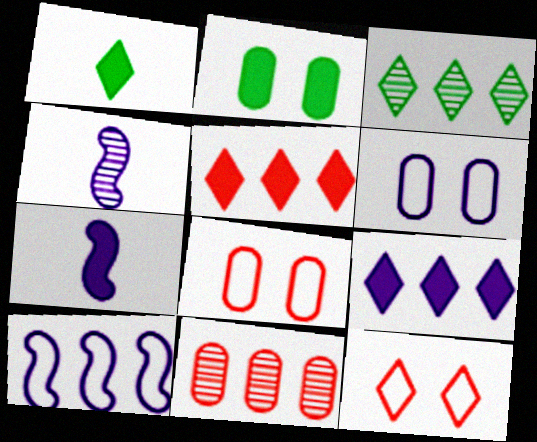[[2, 5, 7], 
[3, 7, 8], 
[4, 6, 9]]